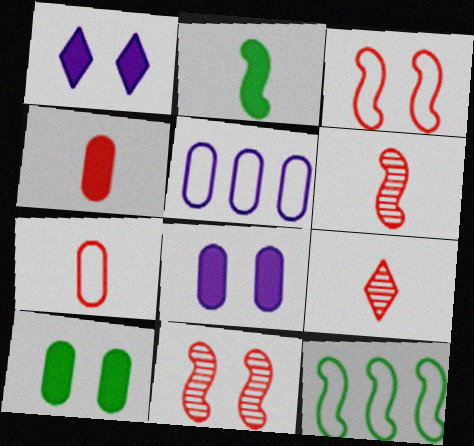[[8, 9, 12]]